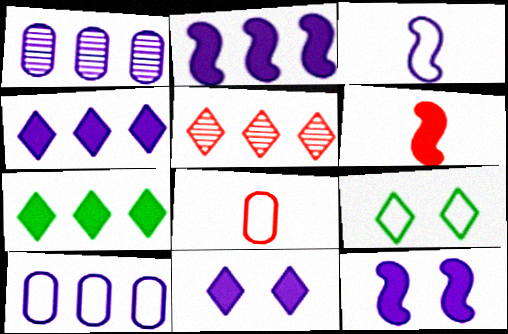[[1, 3, 11], 
[1, 6, 9]]